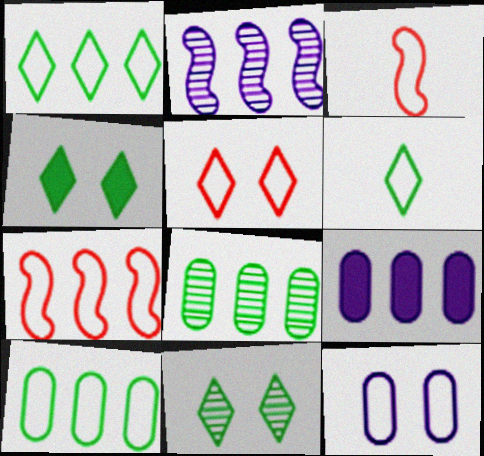[[1, 3, 12], 
[3, 9, 11], 
[6, 7, 12]]